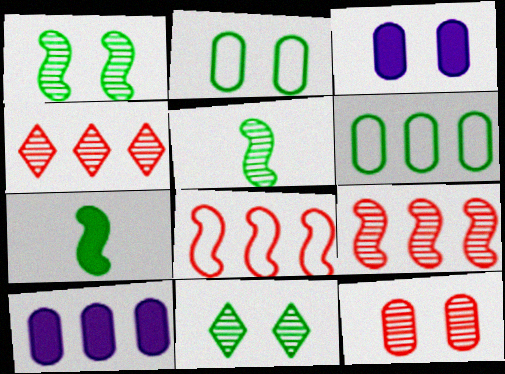[[2, 3, 12], 
[6, 7, 11]]